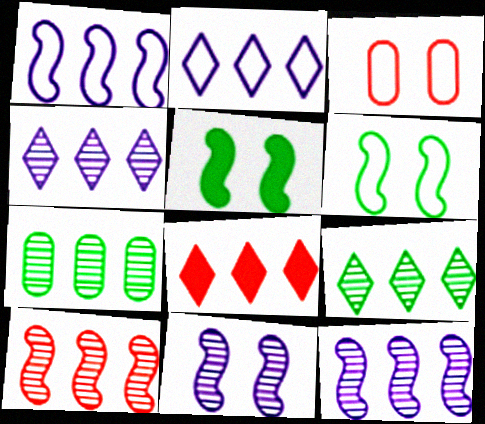[[1, 7, 8], 
[2, 8, 9], 
[4, 7, 10]]